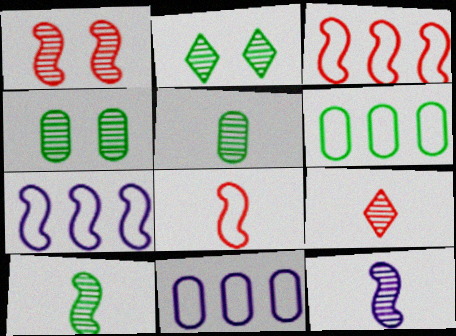[[5, 9, 12]]